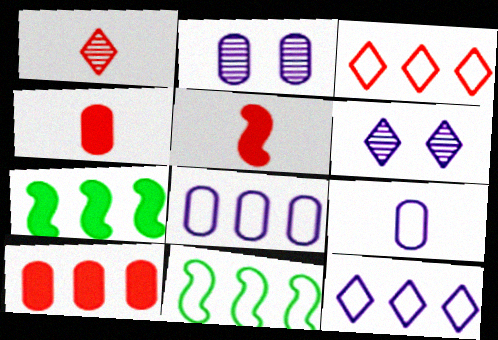[[3, 8, 11], 
[4, 6, 11]]